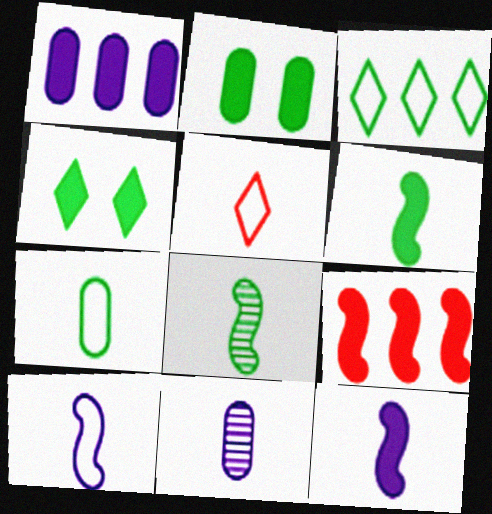[[2, 3, 8], 
[5, 6, 11], 
[5, 7, 10]]